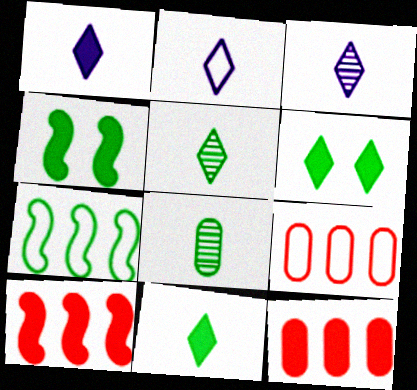[[1, 2, 3], 
[1, 4, 12], 
[3, 4, 9], 
[6, 7, 8]]